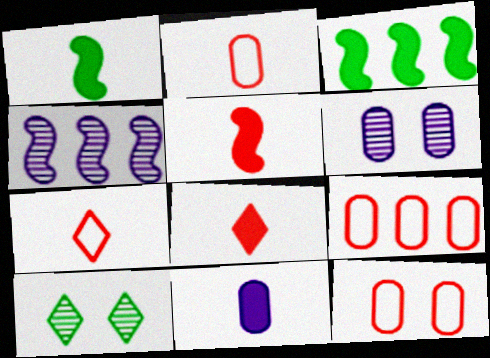[[1, 8, 11], 
[2, 9, 12], 
[3, 6, 7]]